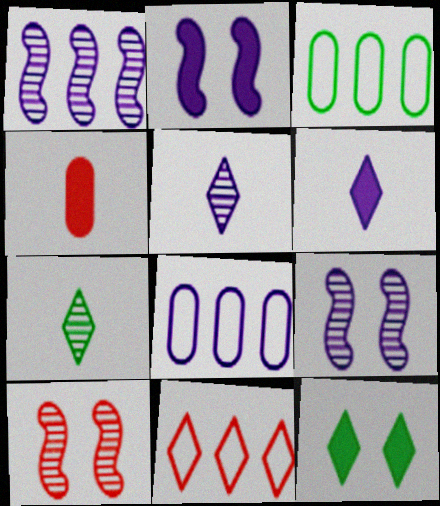[[2, 5, 8], 
[3, 6, 10], 
[4, 10, 11], 
[5, 11, 12], 
[6, 8, 9]]